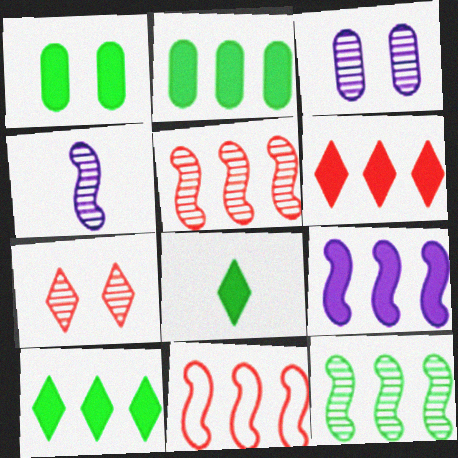[[2, 6, 9], 
[3, 8, 11], 
[9, 11, 12]]